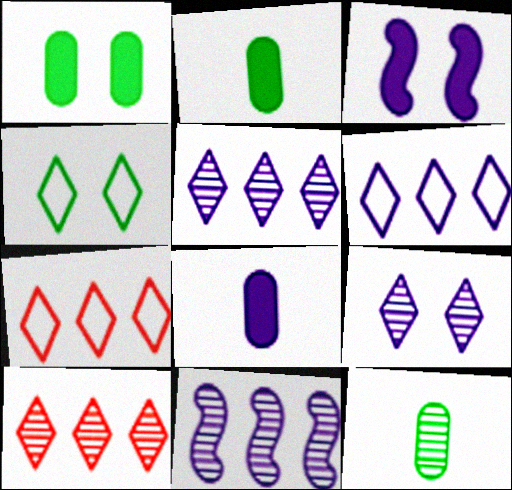[[3, 7, 12]]